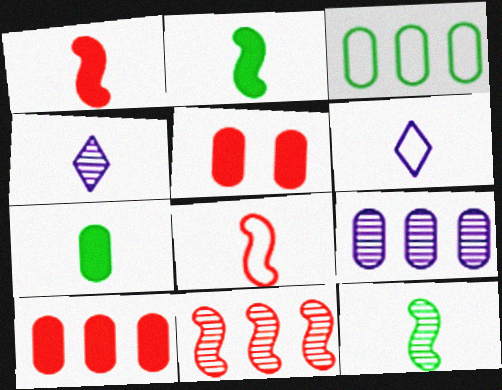[[3, 9, 10], 
[4, 7, 8]]